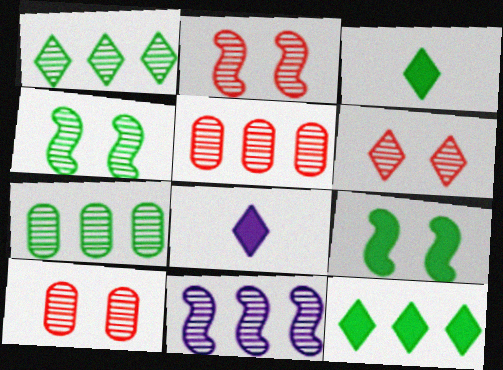[[1, 5, 11], 
[2, 6, 10]]